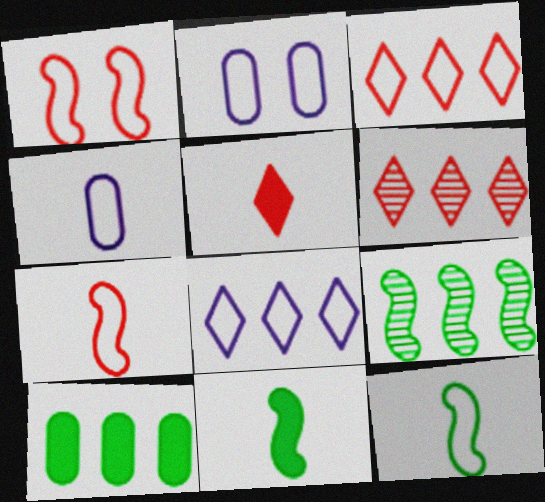[[2, 3, 12], 
[2, 5, 9], 
[2, 6, 11]]